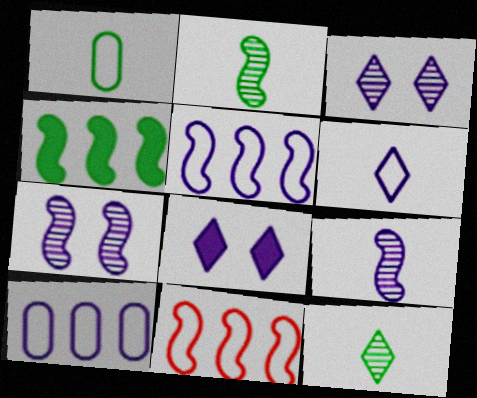[[8, 9, 10]]